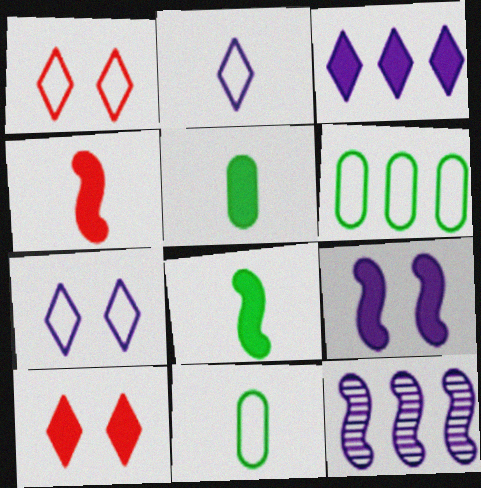[[1, 5, 12], 
[10, 11, 12]]